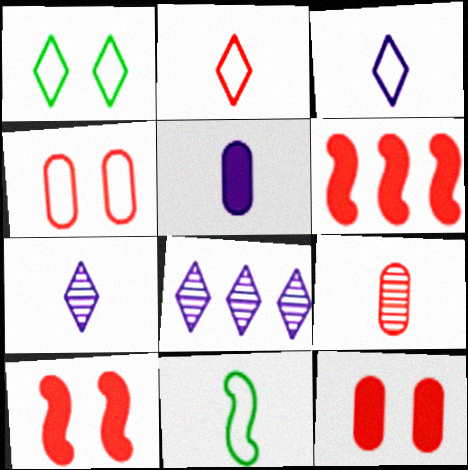[[8, 11, 12]]